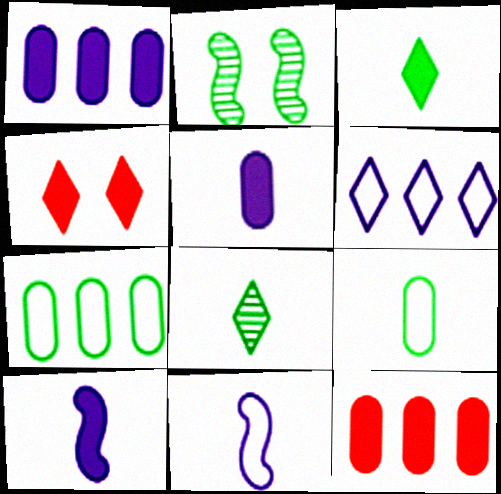[[2, 3, 7], 
[4, 6, 8]]